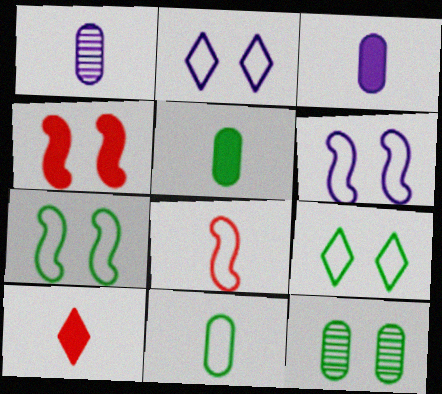[[2, 4, 12]]